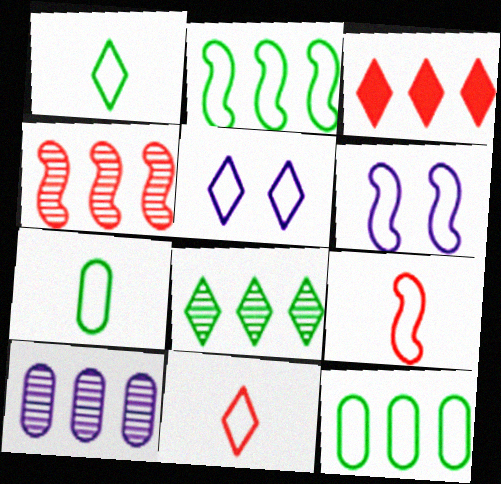[[2, 3, 10], 
[2, 6, 9], 
[4, 8, 10], 
[5, 9, 12], 
[6, 11, 12]]